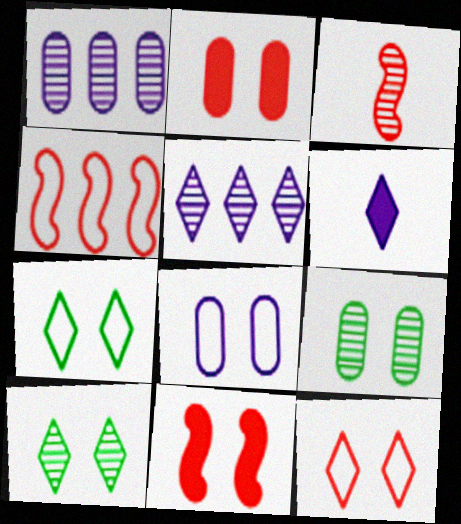[[1, 3, 10], 
[2, 8, 9], 
[3, 4, 11], 
[3, 5, 9], 
[4, 6, 9], 
[8, 10, 11]]